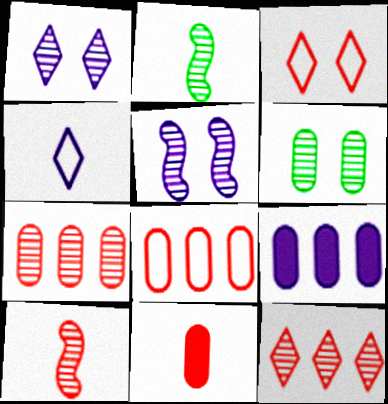[[1, 2, 7], 
[2, 3, 9], 
[2, 4, 11], 
[4, 5, 9]]